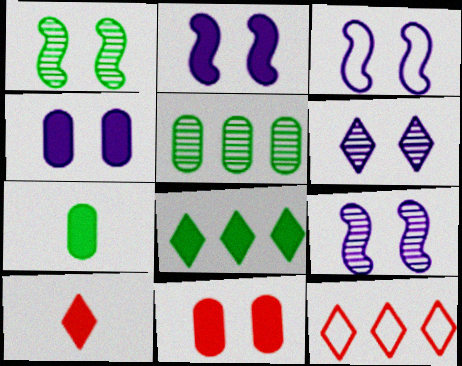[[2, 3, 9], 
[3, 4, 6], 
[3, 5, 10], 
[7, 9, 12]]